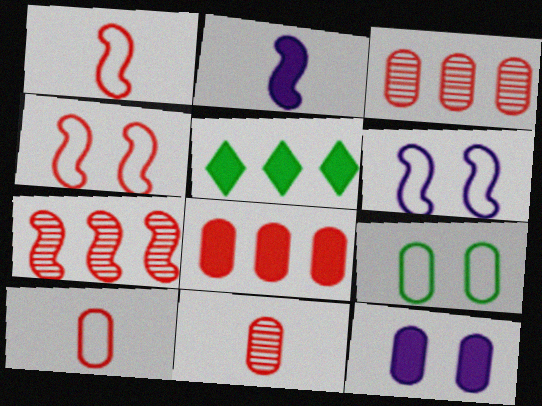[[5, 6, 11]]